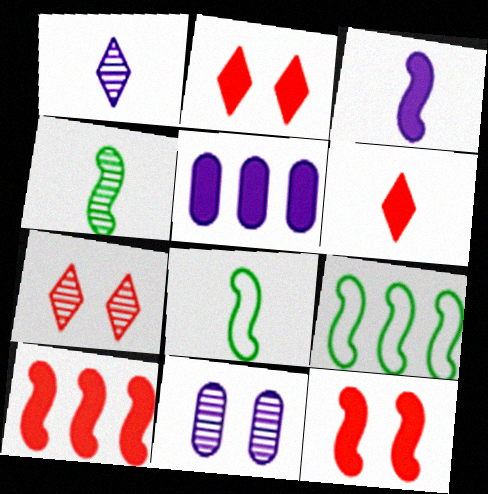[[5, 7, 8], 
[6, 9, 11]]